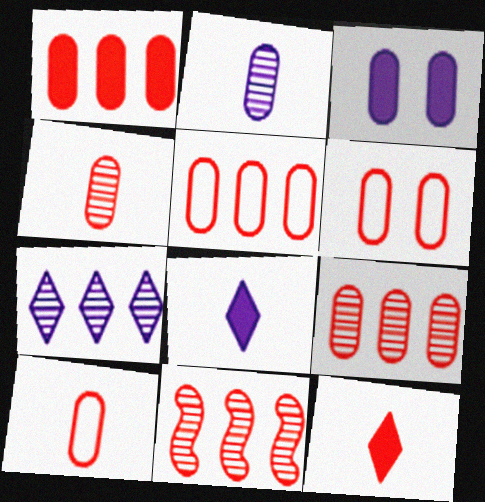[[1, 4, 6], 
[1, 5, 9], 
[5, 6, 10], 
[6, 11, 12]]